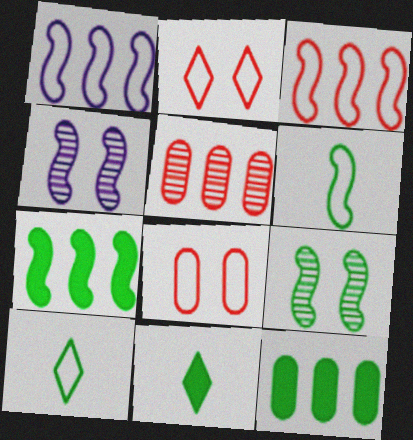[[1, 8, 10], 
[6, 7, 9], 
[9, 10, 12]]